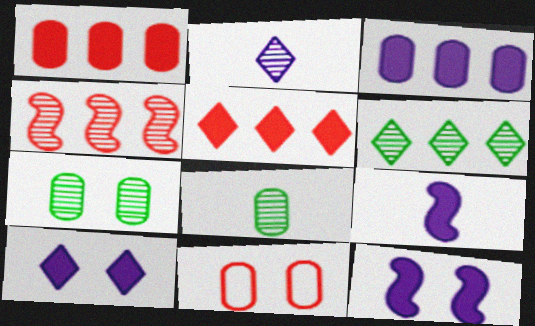[[2, 4, 7], 
[3, 8, 11], 
[3, 9, 10], 
[6, 9, 11]]